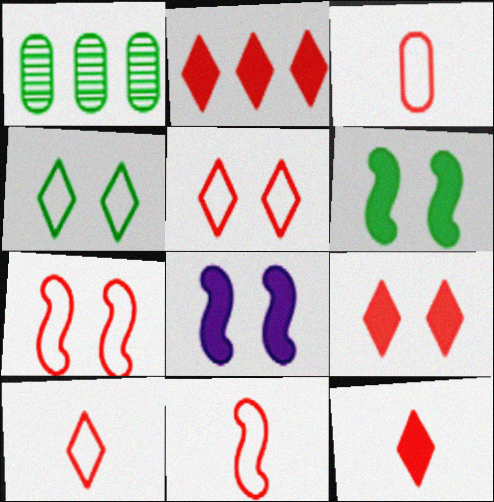[[1, 8, 10], 
[2, 9, 12], 
[3, 10, 11]]